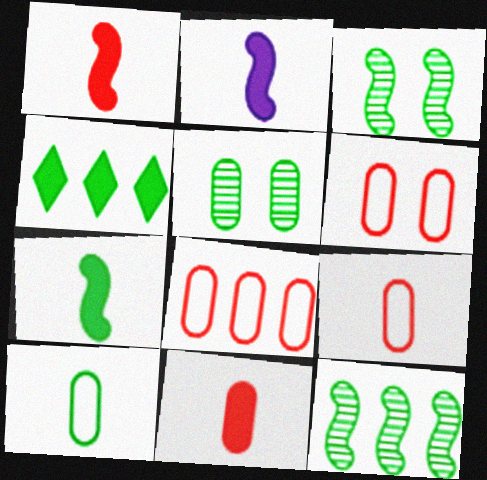[[1, 2, 7], 
[3, 4, 10], 
[6, 8, 9]]